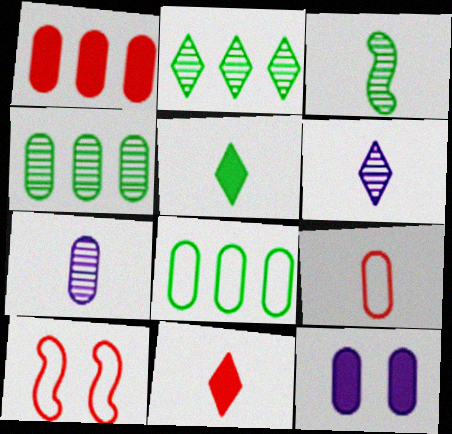[[4, 9, 12]]